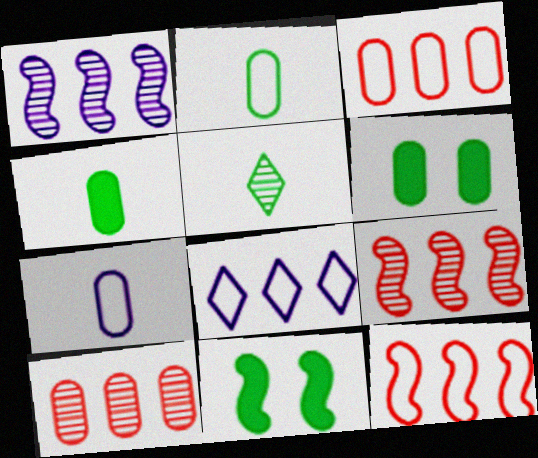[[6, 7, 10]]